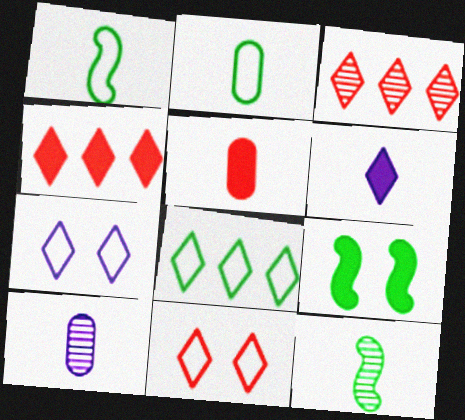[[2, 5, 10]]